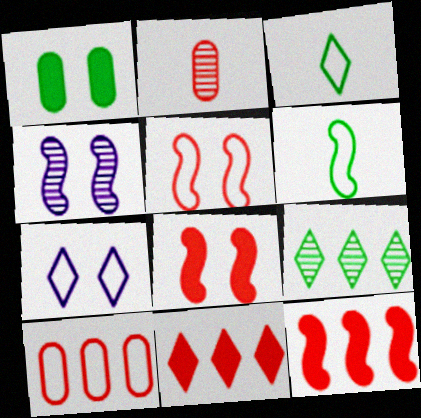[[1, 6, 9], 
[2, 4, 9], 
[2, 5, 11], 
[4, 6, 12], 
[6, 7, 10]]